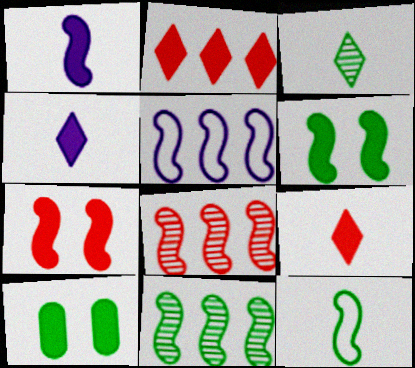[[1, 2, 10], 
[6, 11, 12]]